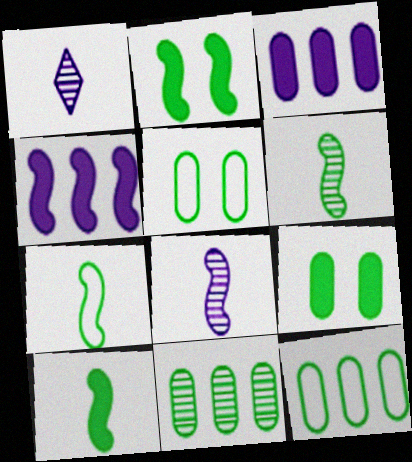[[6, 7, 10]]